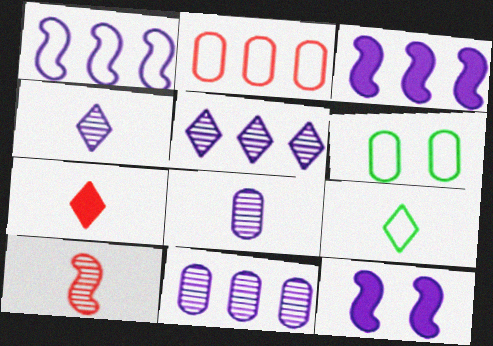[[4, 7, 9]]